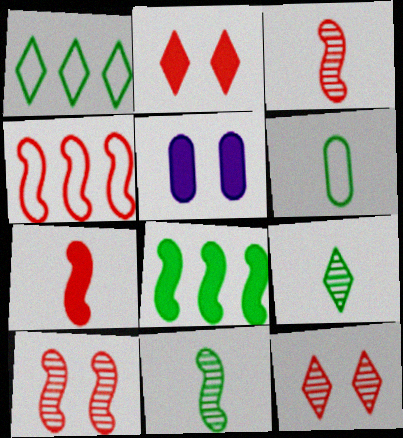[[1, 3, 5], 
[4, 5, 9], 
[4, 7, 10]]